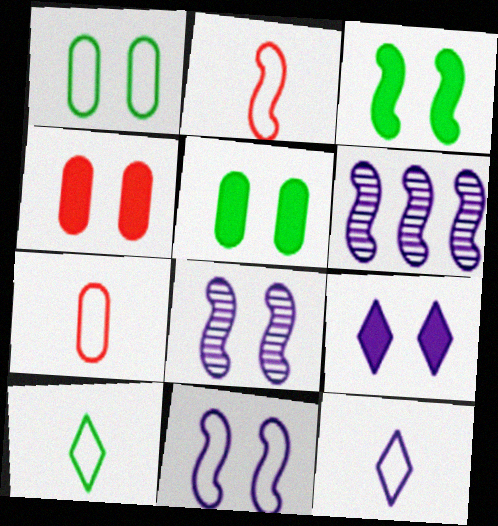[[2, 3, 6], 
[3, 4, 9], 
[4, 6, 10]]